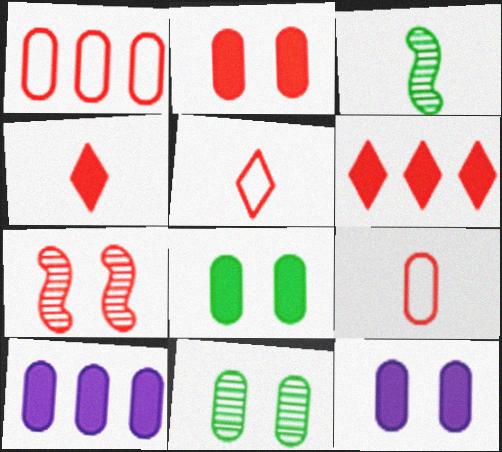[[1, 4, 7], 
[2, 8, 12], 
[6, 7, 9], 
[9, 10, 11]]